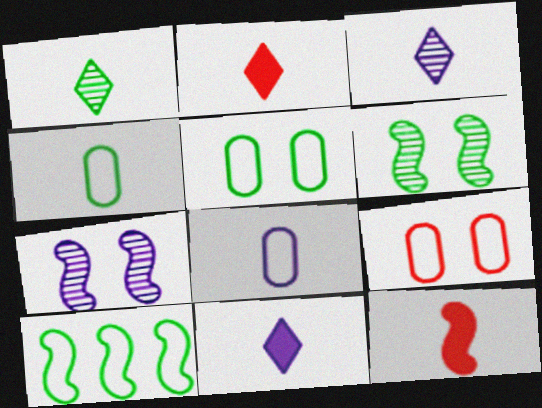[[1, 8, 12], 
[3, 4, 12], 
[7, 10, 12]]